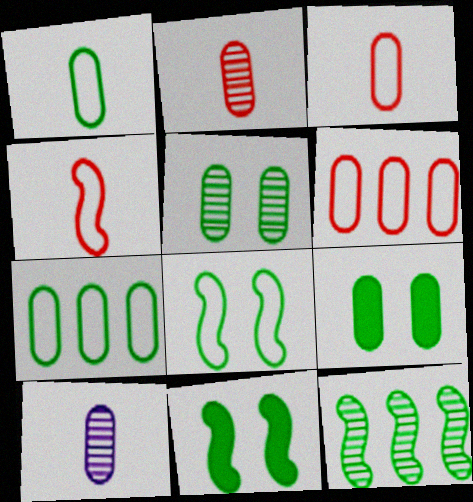[[6, 9, 10]]